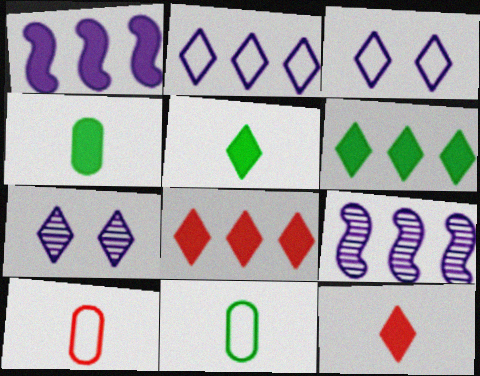[]